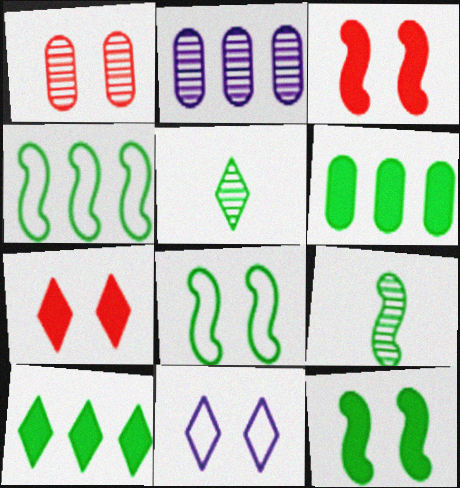[[1, 11, 12], 
[4, 9, 12], 
[5, 6, 8]]